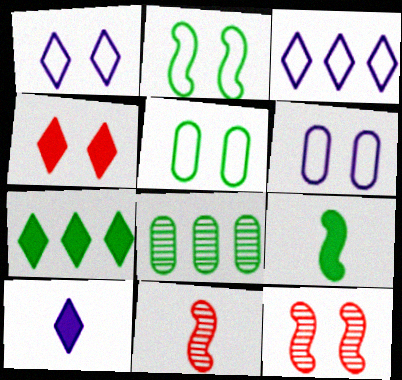[[4, 7, 10], 
[6, 7, 11]]